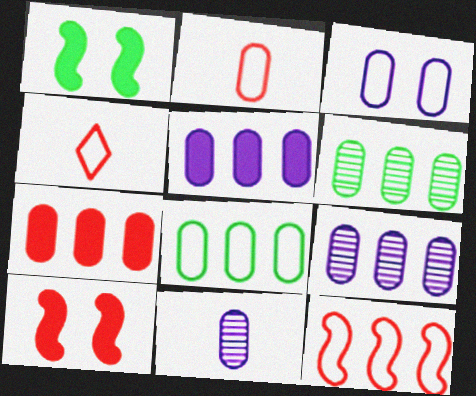[[1, 4, 9], 
[2, 3, 8], 
[3, 5, 11], 
[7, 8, 9]]